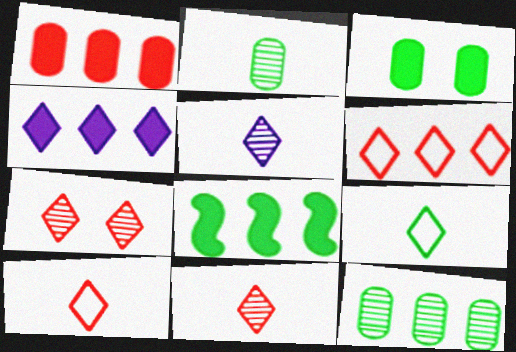[[1, 4, 8], 
[4, 7, 9]]